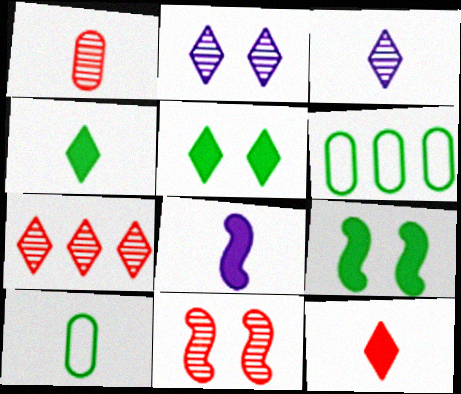[[1, 7, 11]]